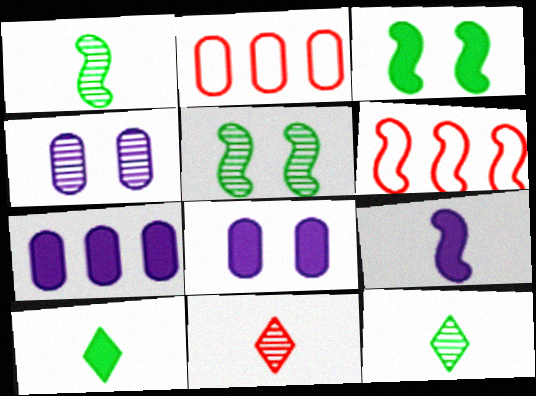[[4, 6, 10], 
[5, 6, 9], 
[6, 8, 12]]